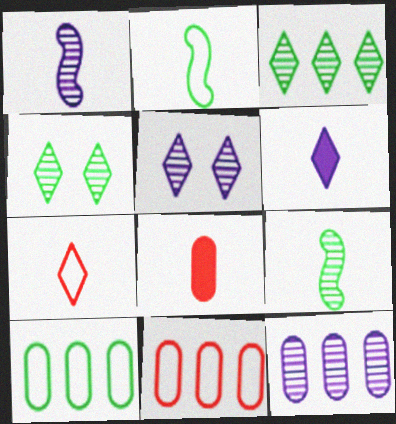[[1, 5, 12]]